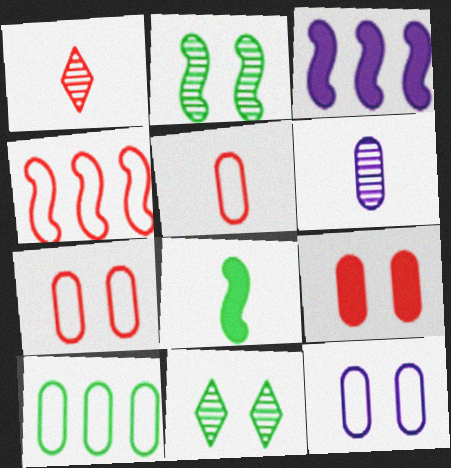[[1, 4, 9], 
[3, 5, 11], 
[5, 10, 12], 
[6, 9, 10], 
[8, 10, 11]]